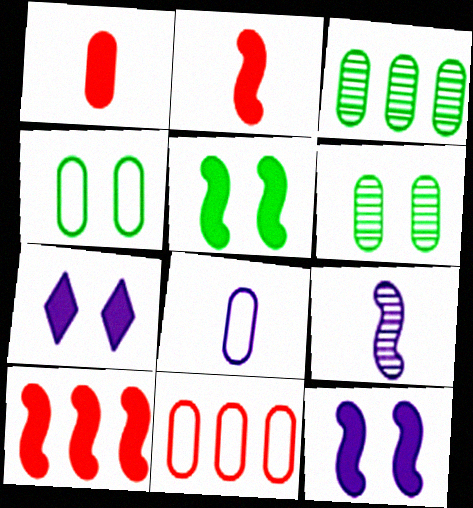[[4, 8, 11]]